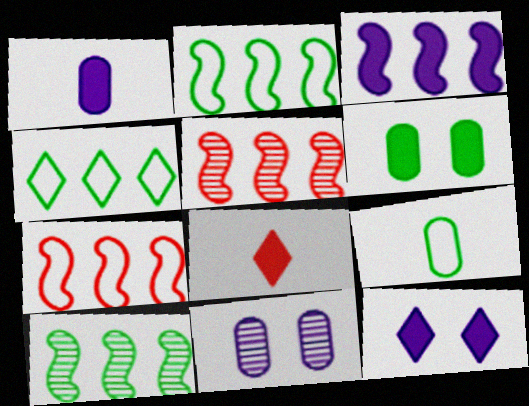[[1, 3, 12], 
[2, 3, 5], 
[2, 8, 11], 
[3, 6, 8], 
[3, 7, 10], 
[5, 9, 12]]